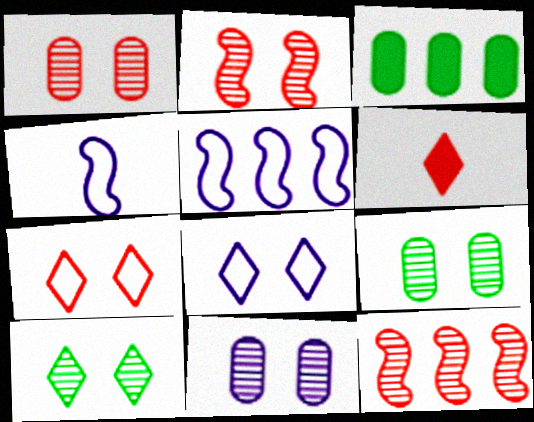[[1, 9, 11], 
[2, 10, 11], 
[5, 6, 9]]